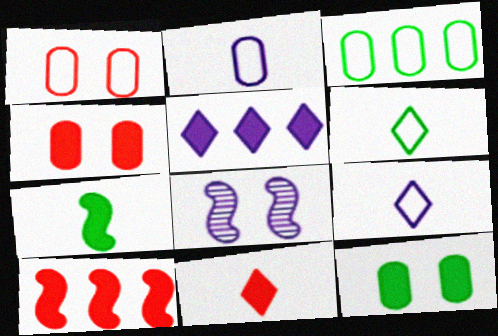[[1, 2, 3], 
[2, 5, 8], 
[3, 8, 11], 
[4, 5, 7], 
[4, 10, 11]]